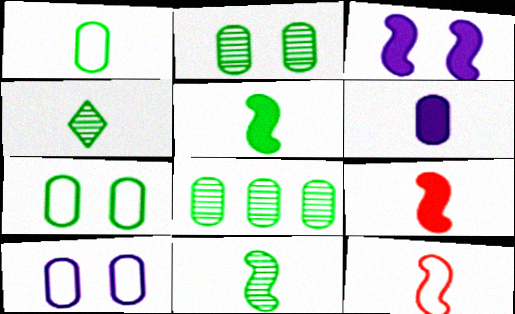[[1, 4, 5], 
[4, 6, 12]]